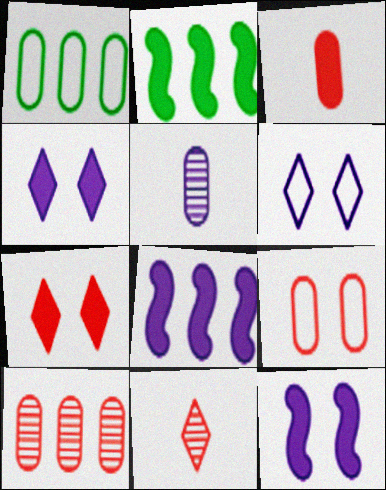[[1, 11, 12], 
[2, 3, 4], 
[3, 9, 10], 
[5, 6, 8]]